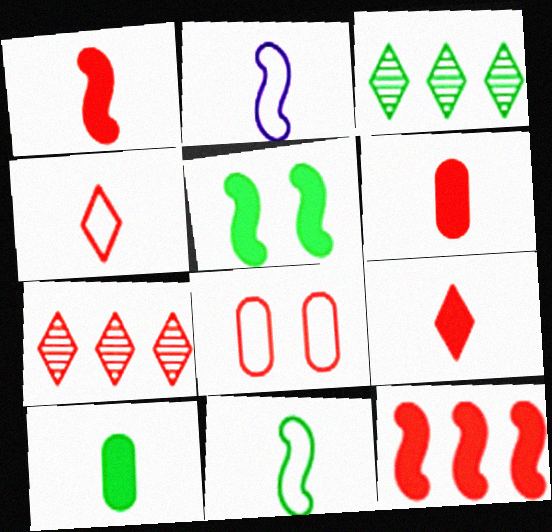[[1, 6, 9], 
[1, 7, 8]]